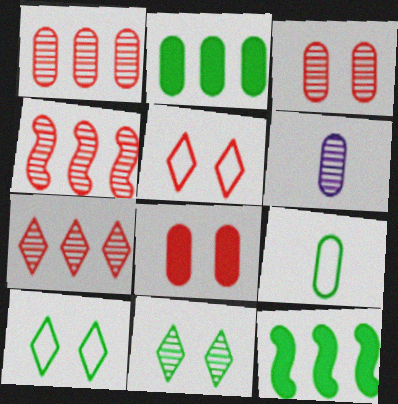[[1, 4, 7], 
[4, 6, 11], 
[5, 6, 12], 
[9, 11, 12]]